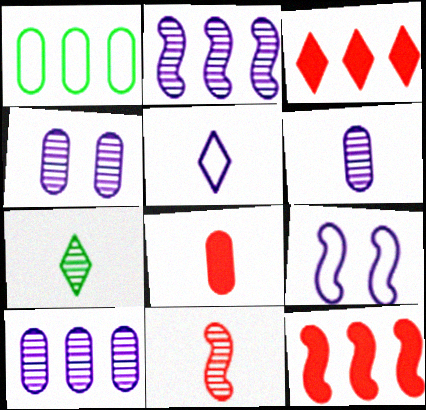[[1, 2, 3], 
[1, 4, 8], 
[4, 6, 10], 
[6, 7, 11]]